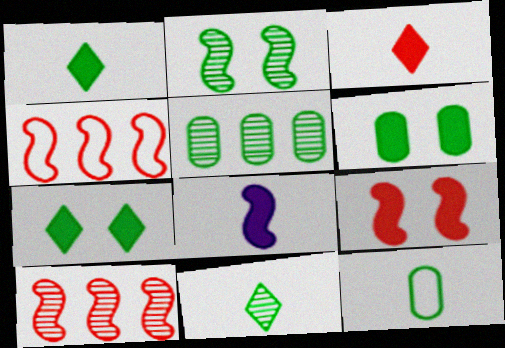[[2, 4, 8], 
[2, 5, 11], 
[5, 6, 12]]